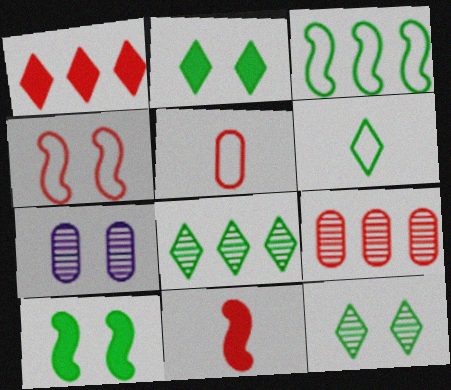[[2, 4, 7], 
[2, 6, 8]]